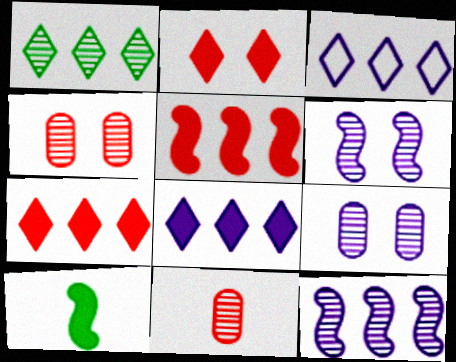[[1, 3, 7], 
[1, 6, 11], 
[3, 4, 10]]